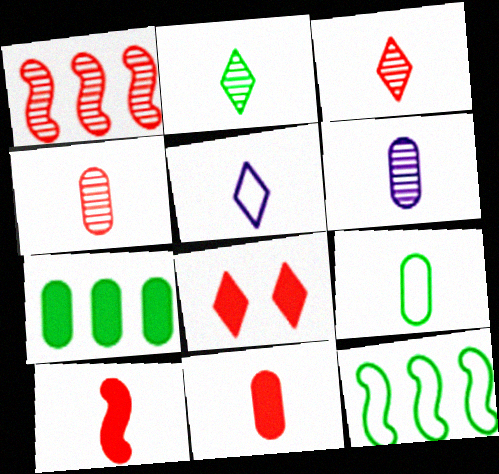[[6, 8, 12], 
[6, 9, 11]]